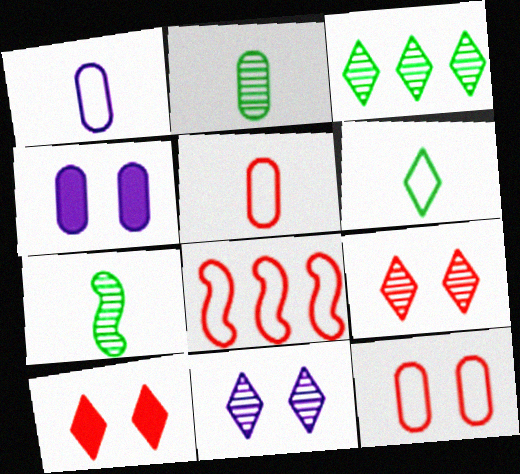[]